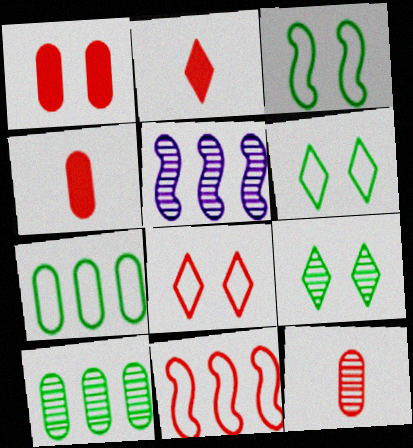[[4, 5, 6], 
[5, 9, 12]]